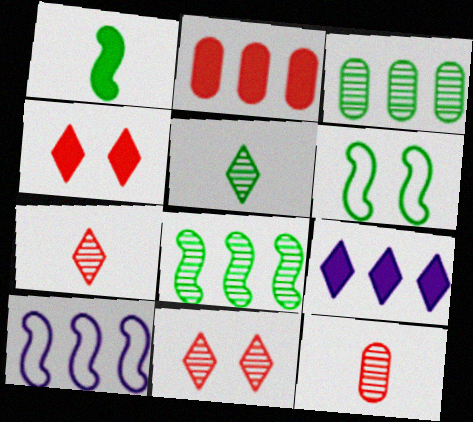[[1, 6, 8], 
[6, 9, 12]]